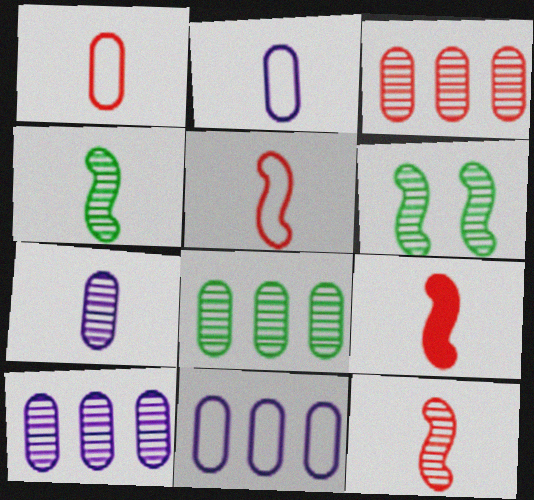[[3, 8, 10], 
[5, 9, 12]]